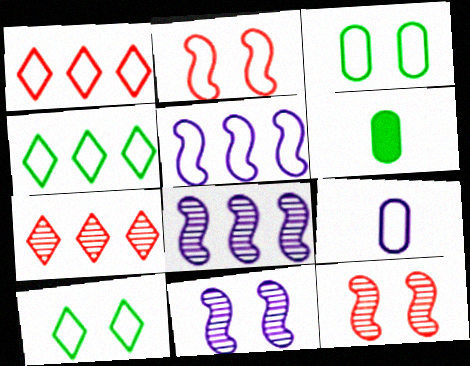[[1, 6, 11], 
[2, 4, 9]]